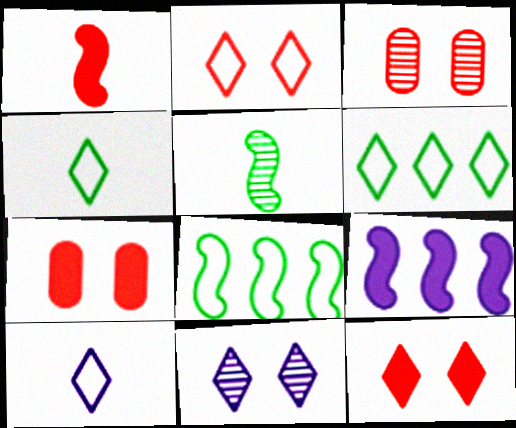[[2, 6, 10], 
[3, 4, 9]]